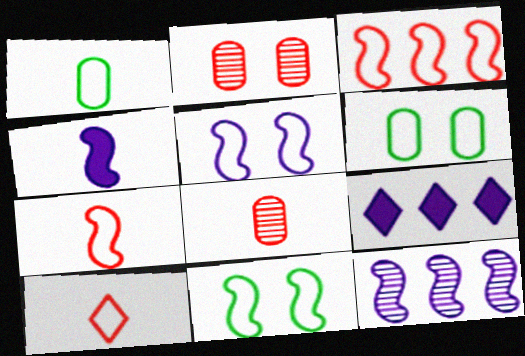[[4, 5, 12], 
[8, 9, 11]]